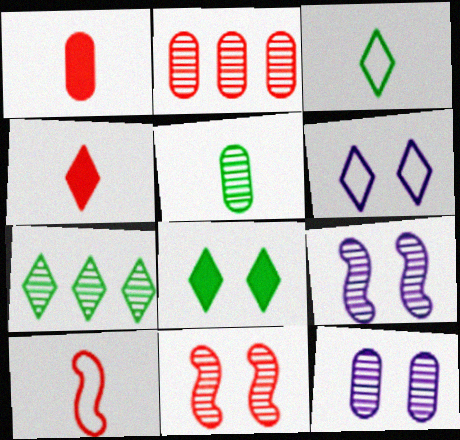[[2, 5, 12], 
[3, 7, 8], 
[4, 6, 7]]